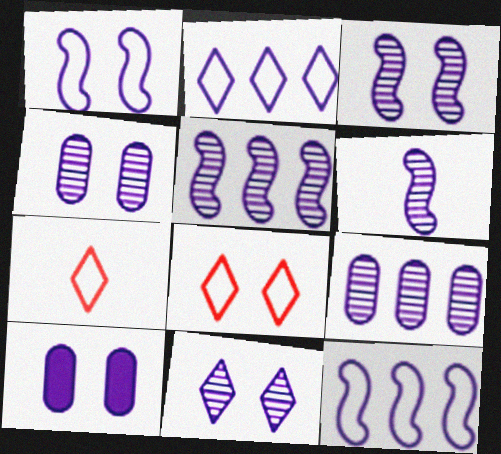[[1, 10, 11], 
[2, 6, 10], 
[3, 4, 11], 
[3, 5, 6], 
[6, 9, 11]]